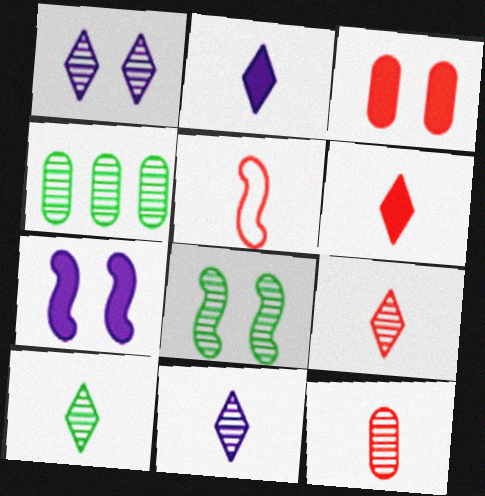[[4, 8, 10], 
[5, 6, 12], 
[9, 10, 11]]